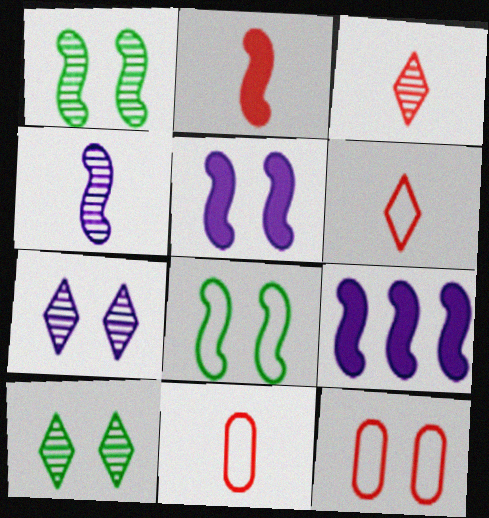[[2, 3, 11], 
[5, 10, 12], 
[9, 10, 11]]